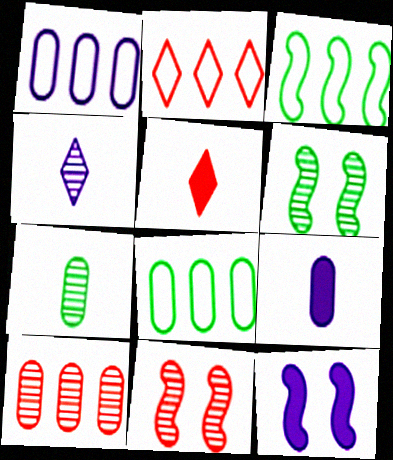[[1, 2, 3], 
[1, 4, 12], 
[1, 5, 6], 
[2, 6, 9], 
[2, 7, 12], 
[4, 6, 10]]